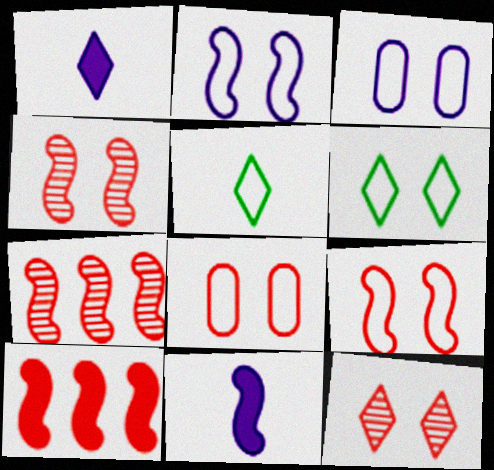[[2, 6, 8], 
[3, 6, 9]]